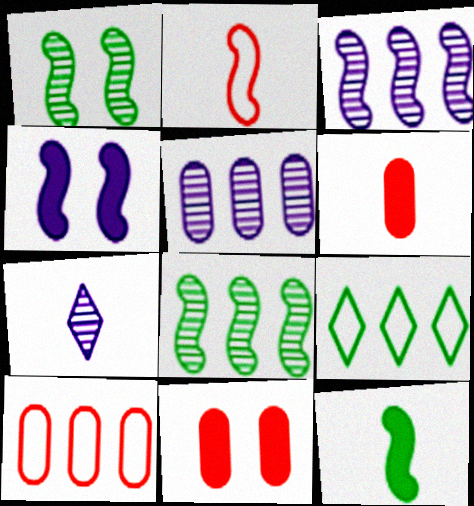[[2, 4, 8]]